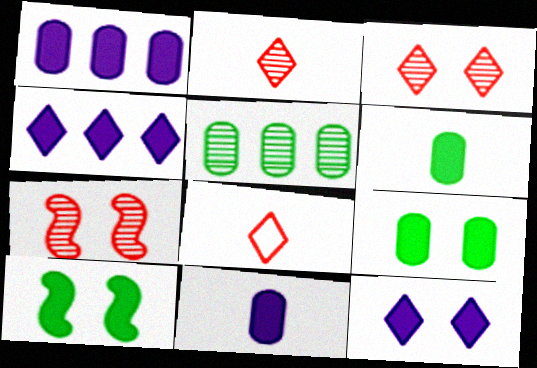[]